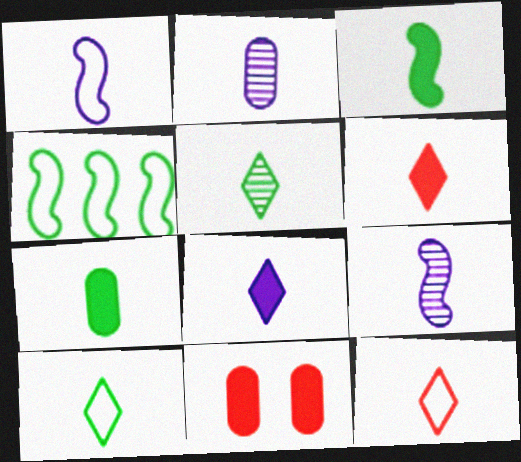[[1, 2, 8], 
[2, 3, 12], 
[5, 8, 12], 
[7, 9, 12]]